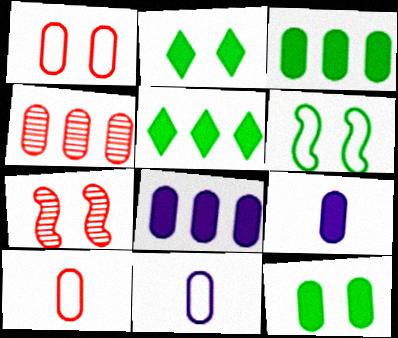[[4, 11, 12], 
[5, 7, 11]]